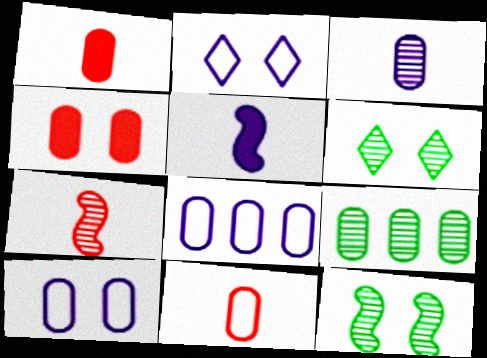[[1, 9, 10], 
[2, 4, 12]]